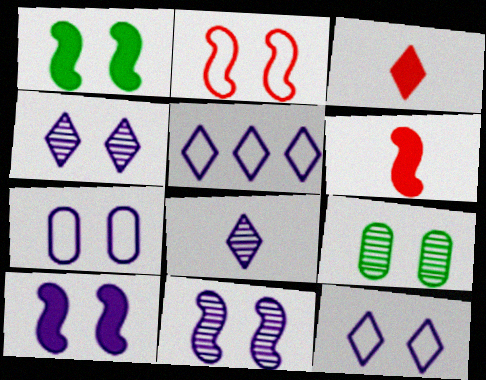[[1, 2, 11], 
[4, 7, 10], 
[5, 6, 9]]